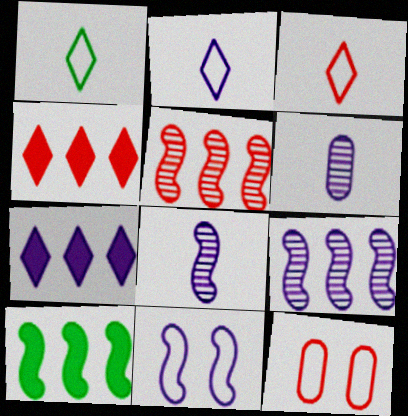[[1, 2, 3], 
[6, 7, 11]]